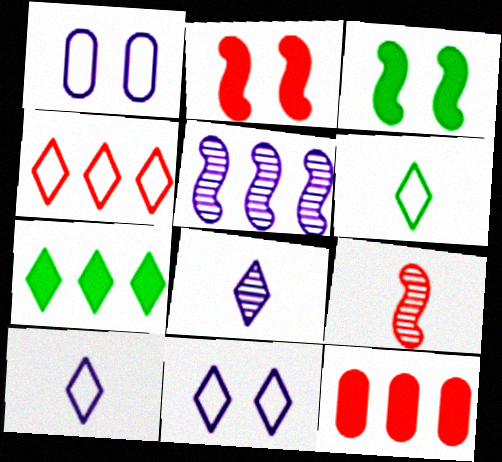[[1, 7, 9], 
[4, 6, 11]]